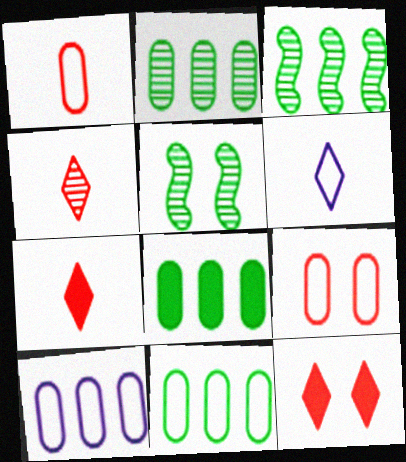[[2, 8, 11], 
[5, 7, 10]]